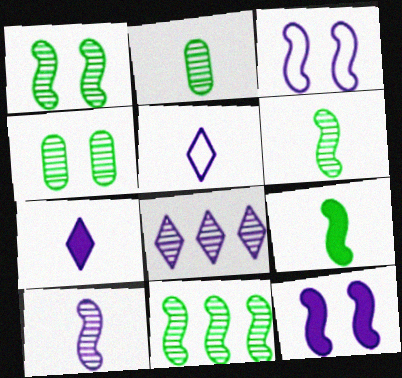[[1, 6, 11]]